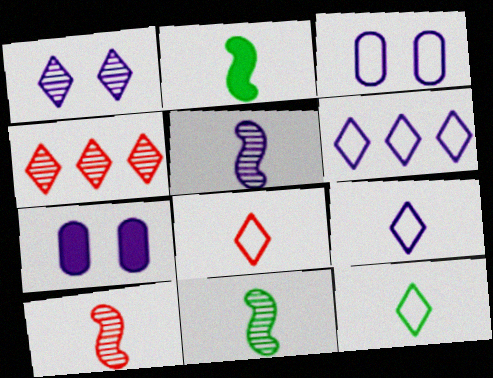[[2, 3, 4], 
[5, 6, 7], 
[5, 10, 11], 
[8, 9, 12]]